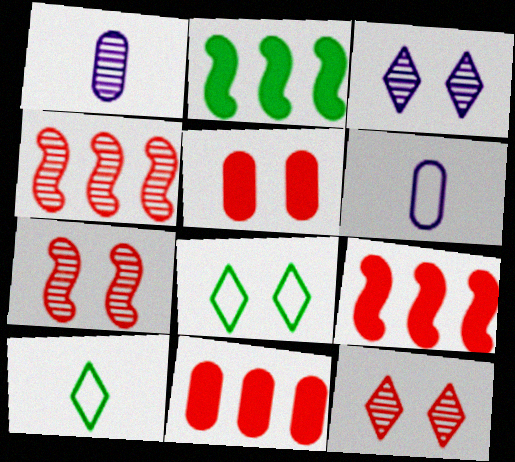[[1, 8, 9], 
[2, 6, 12]]